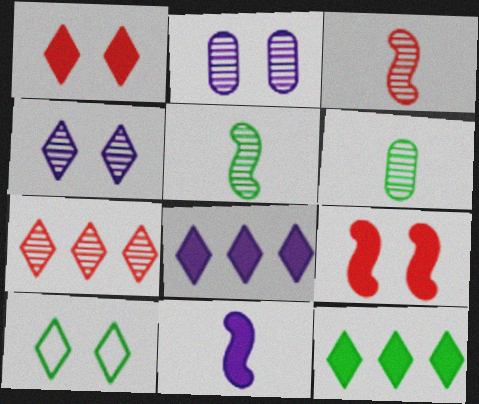[[1, 4, 10], 
[2, 5, 7], 
[2, 9, 10]]